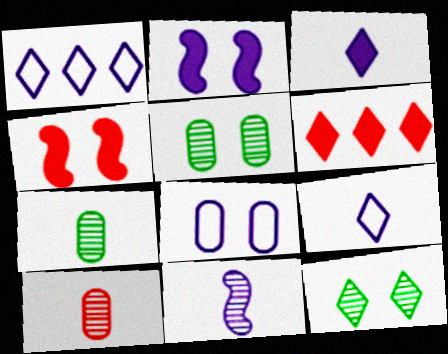[[1, 4, 7], 
[4, 8, 12], 
[6, 9, 12]]